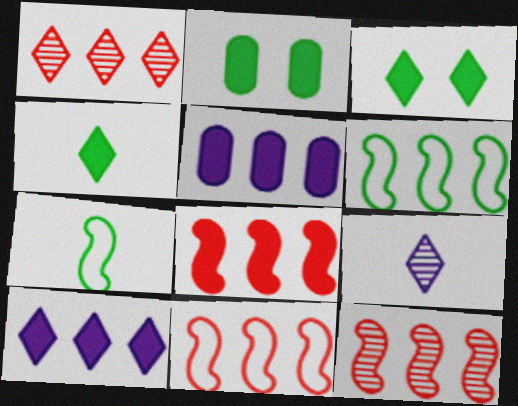[[1, 5, 6], 
[2, 9, 11], 
[8, 11, 12]]